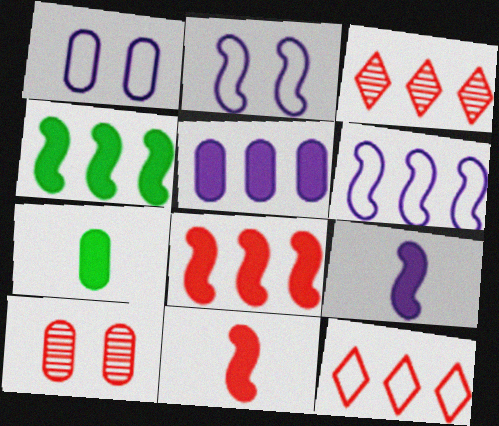[[2, 3, 7], 
[10, 11, 12]]